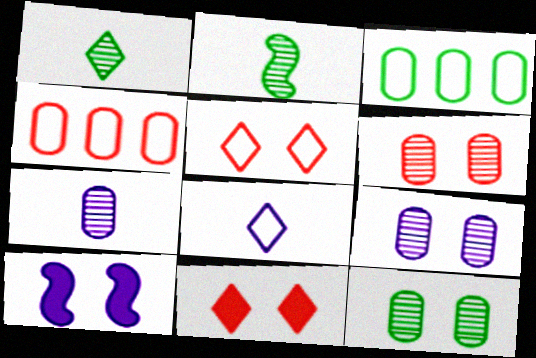[[1, 4, 10], 
[5, 10, 12], 
[6, 9, 12]]